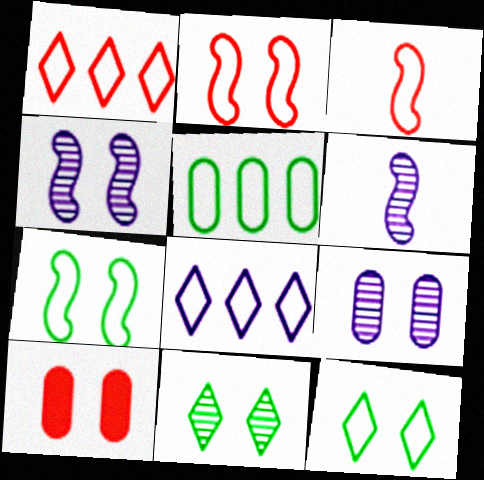[[4, 10, 12]]